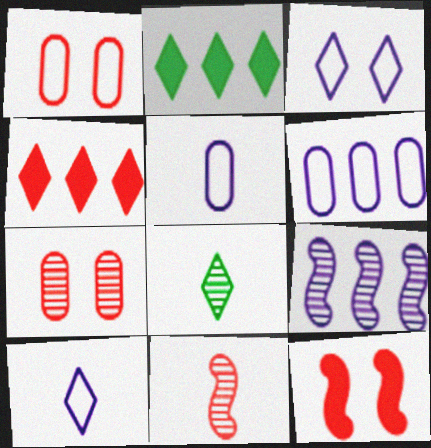[[1, 4, 11], 
[3, 4, 8], 
[6, 8, 12], 
[7, 8, 9]]